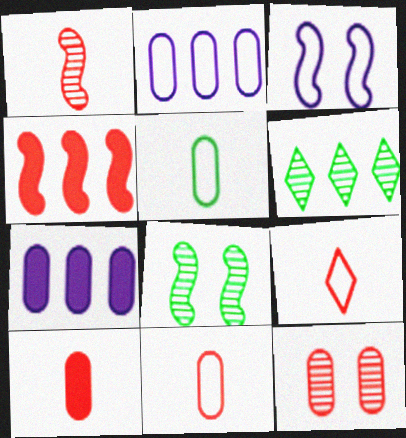[[1, 9, 10], 
[2, 4, 6], 
[3, 6, 10], 
[4, 9, 12], 
[5, 7, 12], 
[7, 8, 9]]